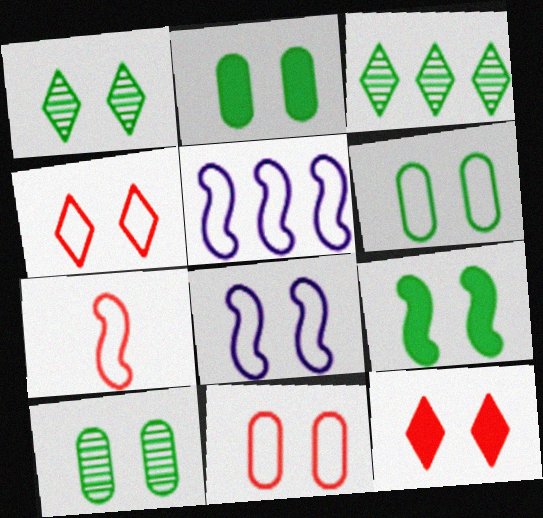[[1, 6, 9], 
[2, 6, 10], 
[4, 6, 8], 
[8, 10, 12]]